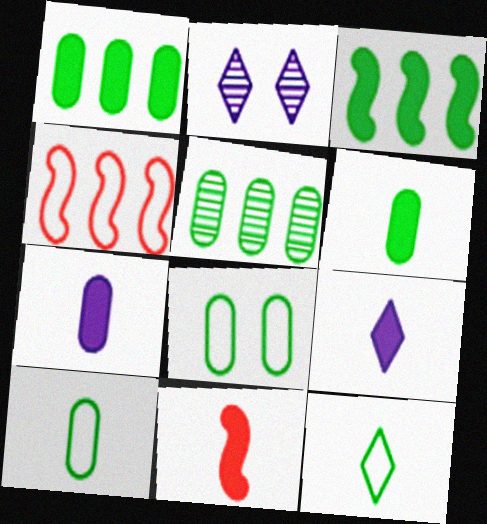[[2, 4, 6], 
[5, 6, 8], 
[6, 9, 11]]